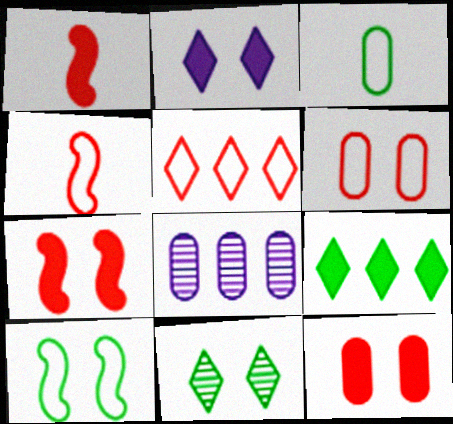[[3, 8, 12], 
[4, 5, 6]]